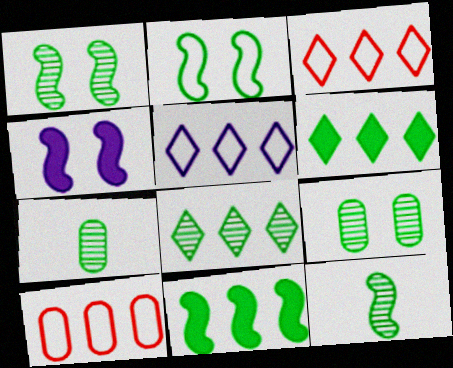[[1, 7, 8], 
[2, 6, 7], 
[2, 11, 12], 
[3, 4, 7], 
[8, 9, 12]]